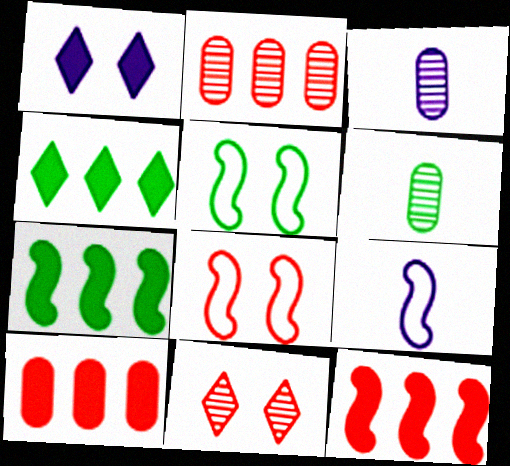[[3, 4, 8], 
[4, 5, 6]]